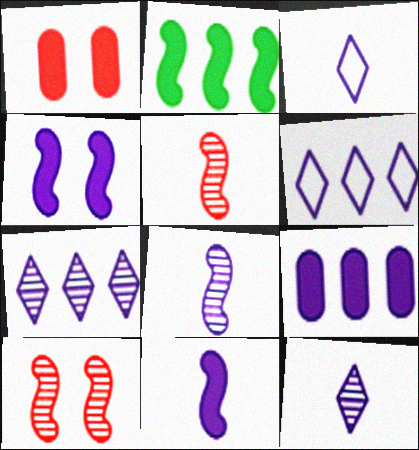[]